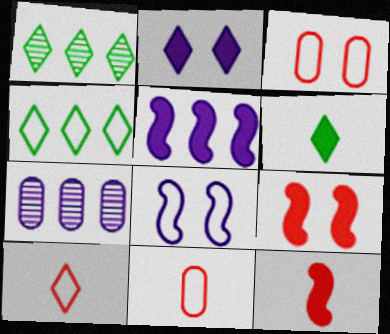[[1, 2, 10], 
[4, 8, 11]]